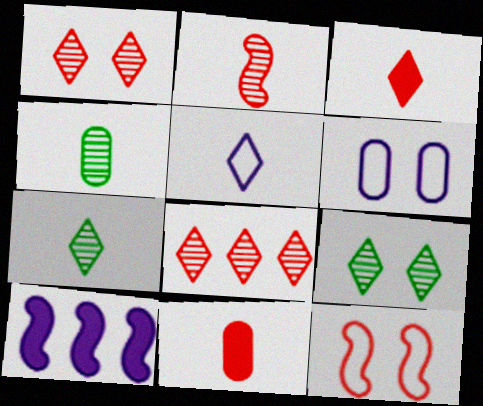[[3, 5, 7], 
[8, 11, 12]]